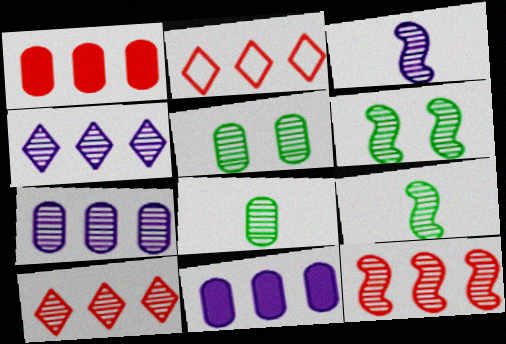[[1, 2, 12], 
[3, 5, 10], 
[3, 6, 12]]